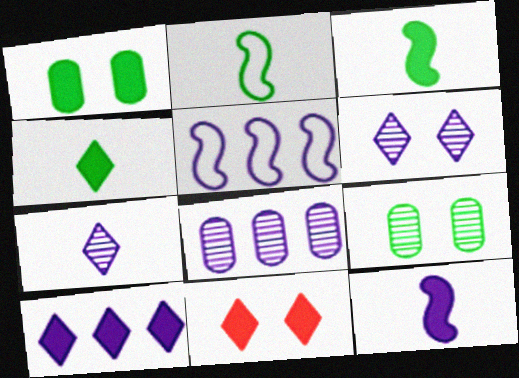[[2, 8, 11], 
[4, 10, 11], 
[5, 8, 10]]